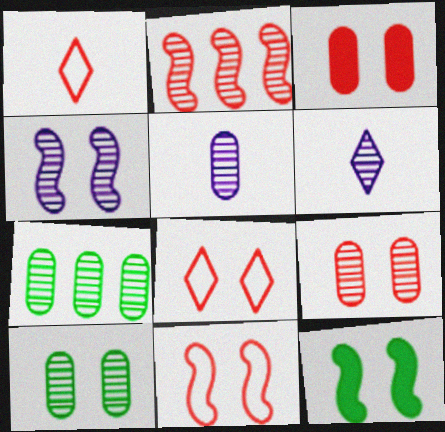[[1, 2, 3], 
[2, 6, 10], 
[4, 11, 12], 
[5, 7, 9]]